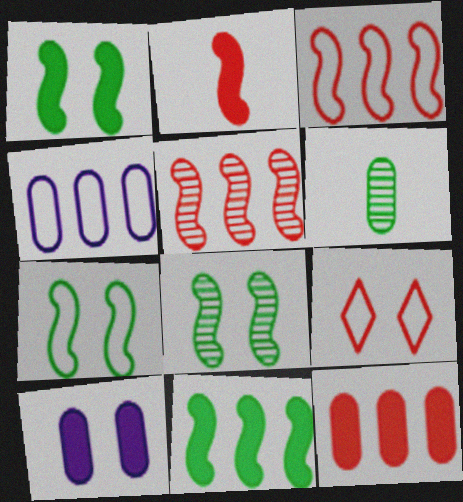[[1, 7, 8], 
[8, 9, 10]]